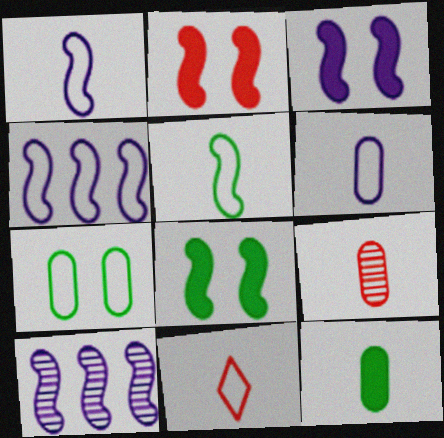[[1, 3, 10], 
[2, 3, 8], 
[2, 5, 10], 
[4, 7, 11], 
[5, 6, 11], 
[6, 9, 12]]